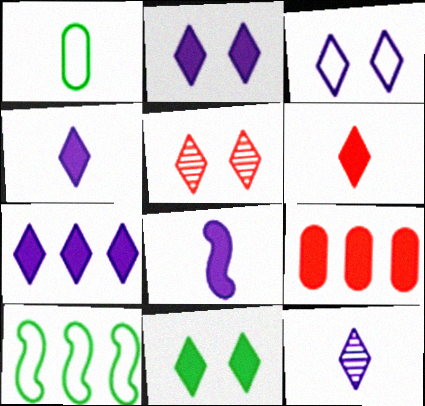[[2, 4, 7], 
[3, 5, 11], 
[3, 7, 12], 
[6, 7, 11], 
[8, 9, 11]]